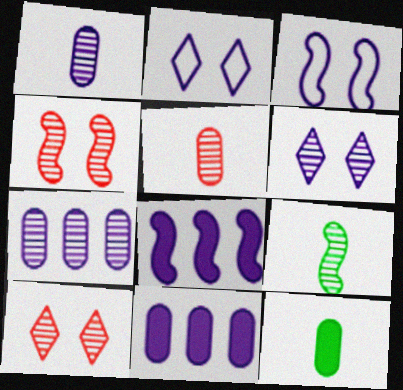[[1, 2, 8], 
[7, 9, 10]]